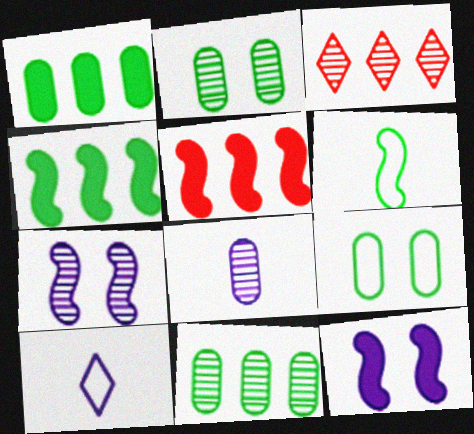[[2, 5, 10], 
[5, 6, 7]]